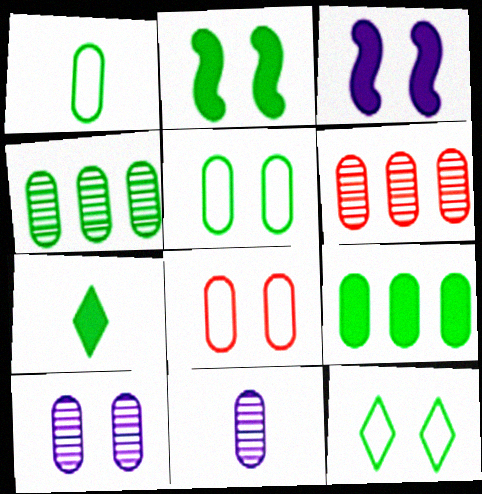[[2, 7, 9], 
[8, 9, 11]]